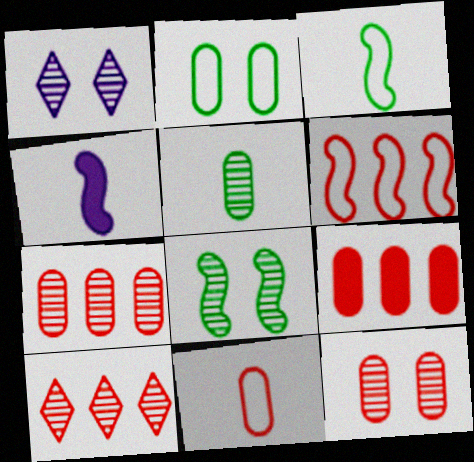[[1, 3, 9], 
[1, 8, 12], 
[2, 4, 10], 
[4, 6, 8], 
[6, 9, 10], 
[9, 11, 12]]